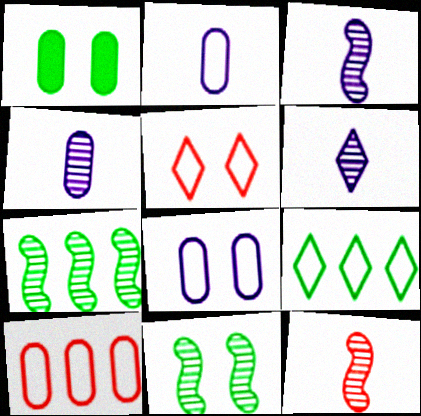[[1, 4, 10], 
[3, 4, 6]]